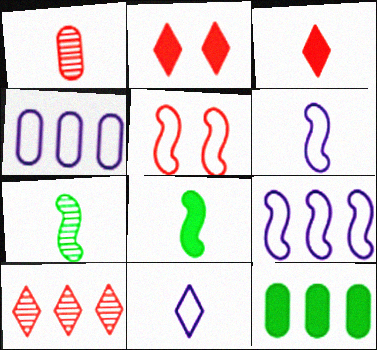[[1, 8, 11], 
[2, 4, 7], 
[9, 10, 12]]